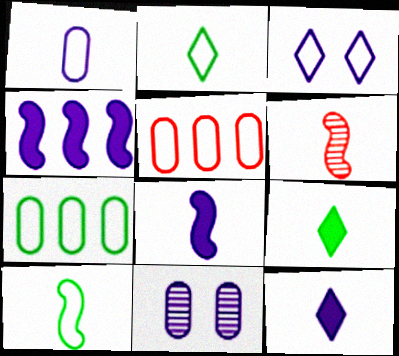[[1, 6, 9], 
[3, 5, 10], 
[6, 8, 10]]